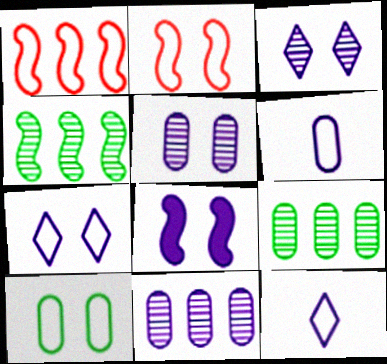[[1, 10, 12], 
[2, 7, 10], 
[5, 7, 8], 
[8, 11, 12]]